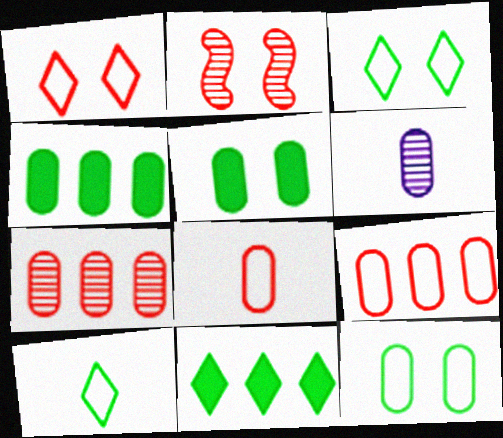[[5, 6, 9]]